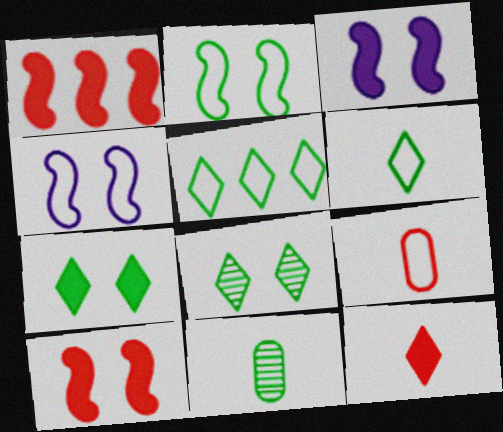[[4, 5, 9]]